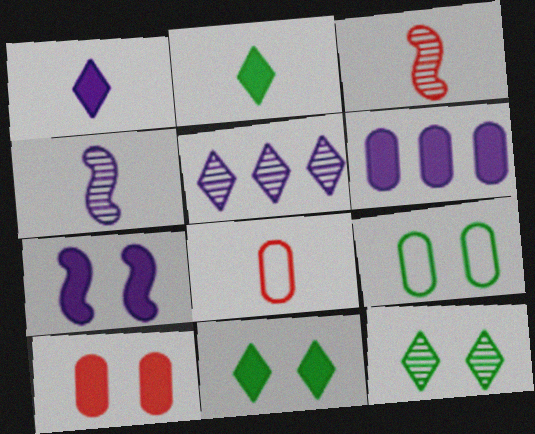[[1, 6, 7], 
[2, 4, 8], 
[7, 10, 11]]